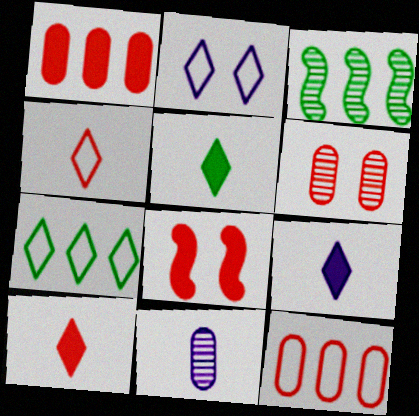[[1, 8, 10], 
[2, 4, 7], 
[5, 9, 10], 
[7, 8, 11]]